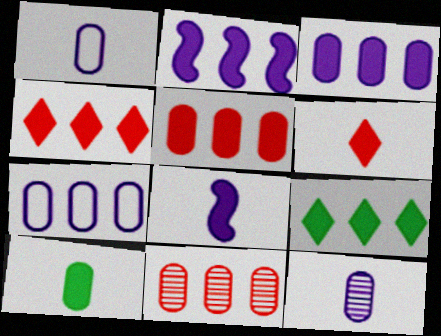[[2, 5, 9], 
[6, 8, 10]]